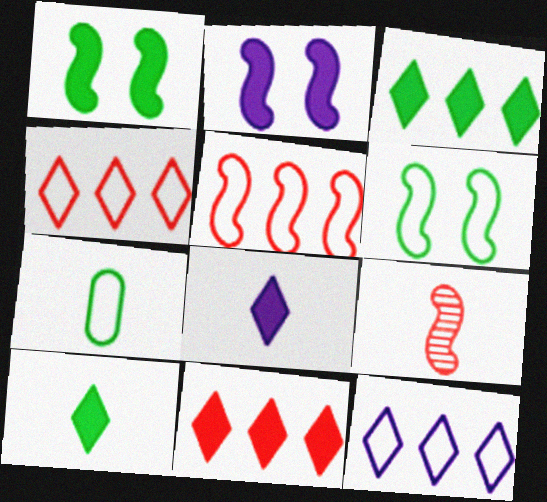[[7, 8, 9]]